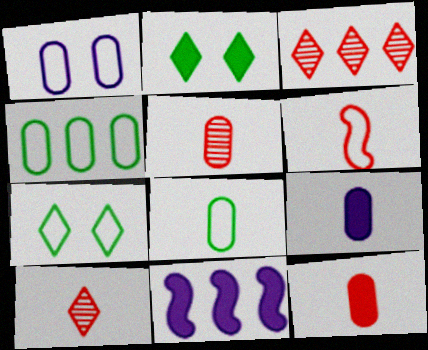[[2, 11, 12], 
[3, 4, 11], 
[5, 7, 11], 
[5, 8, 9], 
[6, 10, 12]]